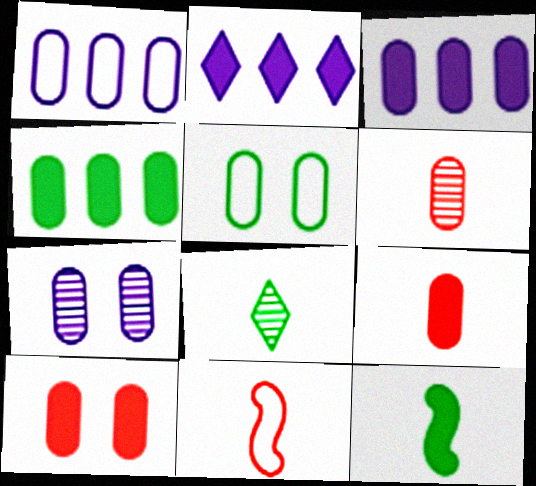[[2, 10, 12], 
[3, 5, 6], 
[5, 7, 10]]